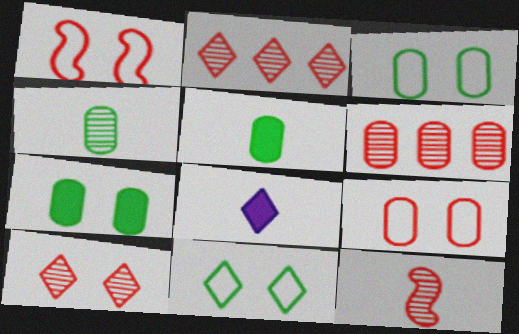[[2, 8, 11], 
[6, 10, 12]]